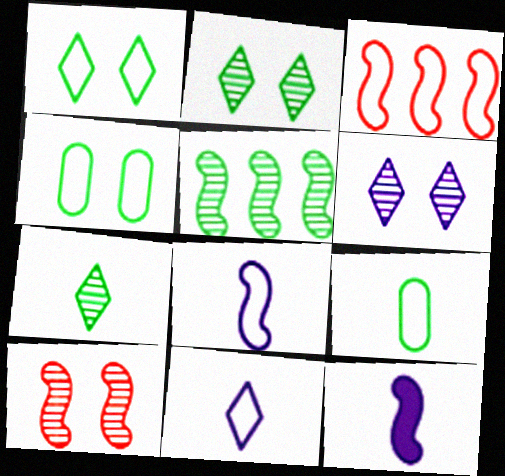[[3, 4, 11]]